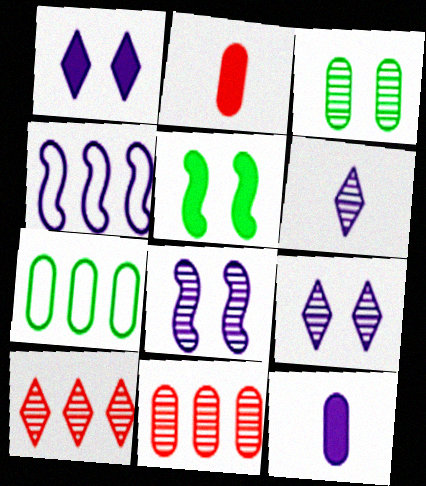[[4, 9, 12]]